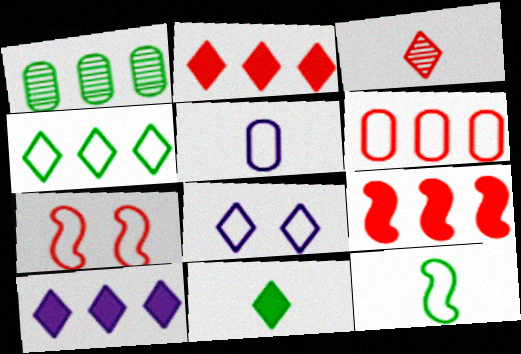[[4, 5, 7], 
[6, 8, 12]]